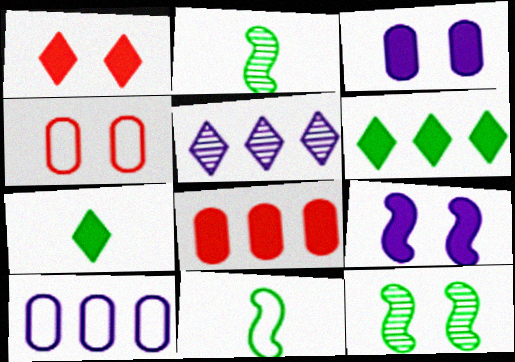[[1, 2, 10], 
[7, 8, 9]]